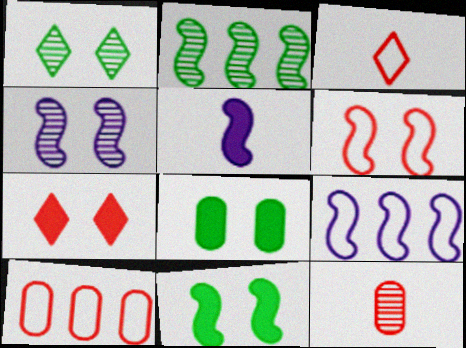[[1, 5, 10], 
[2, 5, 6], 
[3, 6, 10], 
[4, 5, 9], 
[4, 6, 11]]